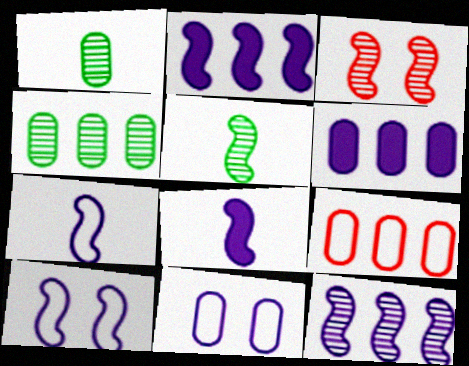[[3, 5, 12], 
[4, 6, 9], 
[8, 10, 12]]